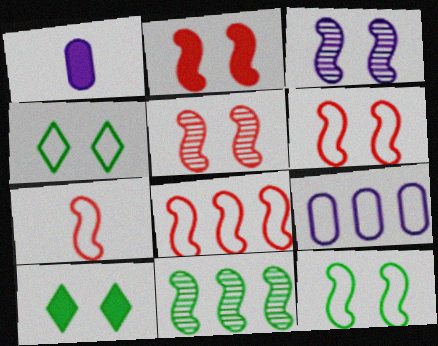[[2, 3, 12], 
[2, 5, 6], 
[4, 7, 9], 
[6, 7, 8]]